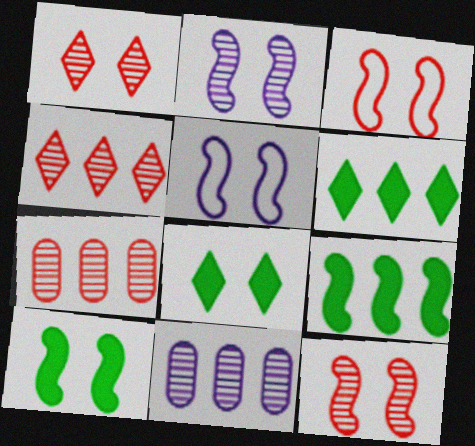[[2, 3, 10], 
[5, 10, 12]]